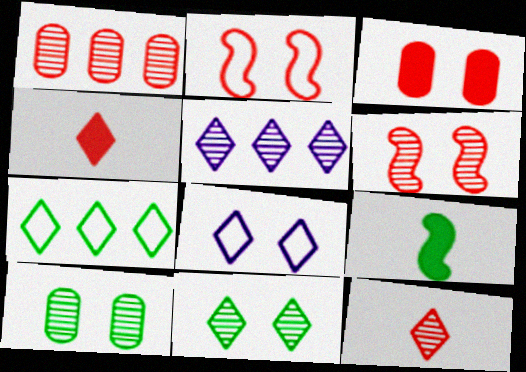[[1, 2, 4], 
[1, 6, 12], 
[1, 8, 9], 
[5, 11, 12], 
[7, 9, 10]]